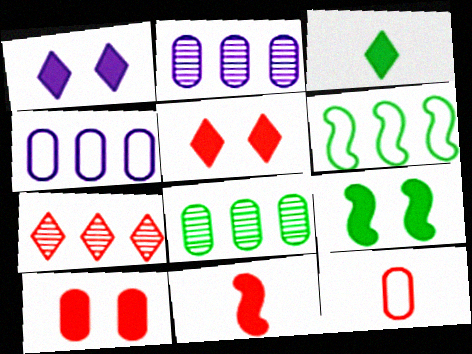[[1, 9, 10]]